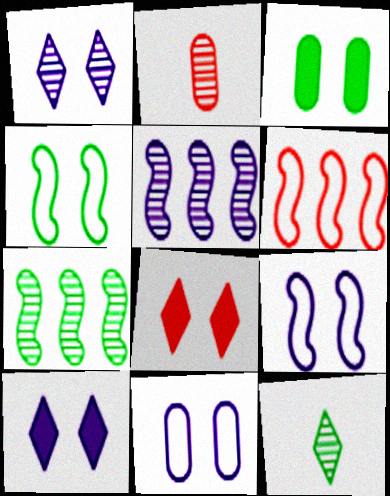[[1, 2, 7], 
[2, 6, 8]]